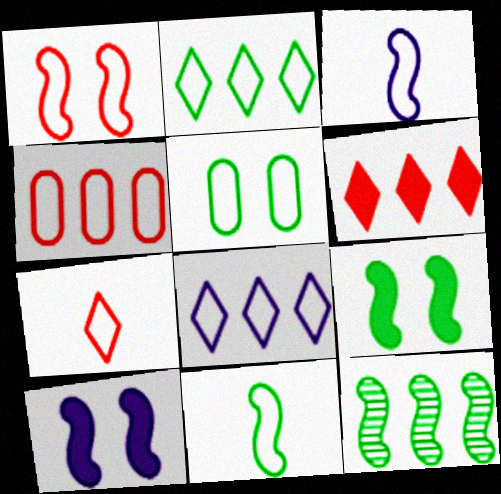[[1, 4, 7], 
[2, 5, 11], 
[9, 11, 12]]